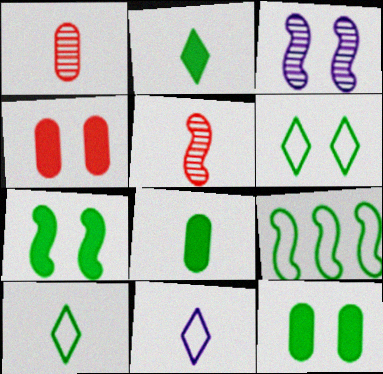[[3, 4, 6], 
[5, 8, 11]]